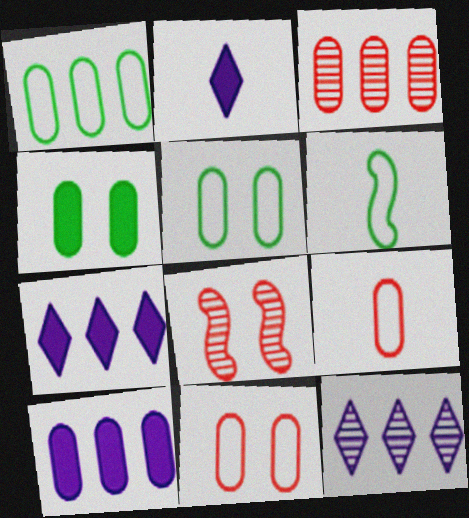[[1, 2, 8], 
[1, 3, 10]]